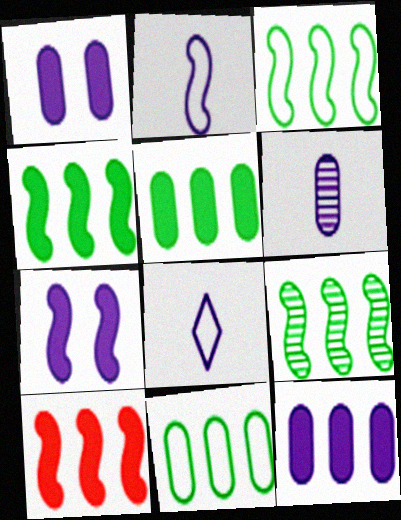[[3, 4, 9]]